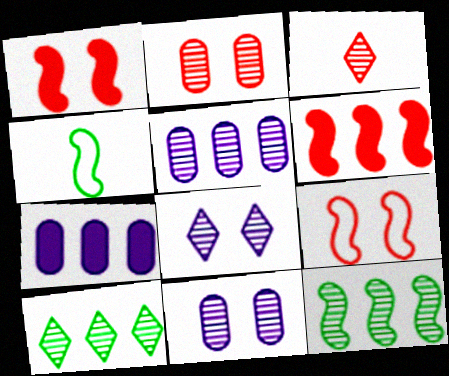[[3, 8, 10], 
[3, 11, 12]]